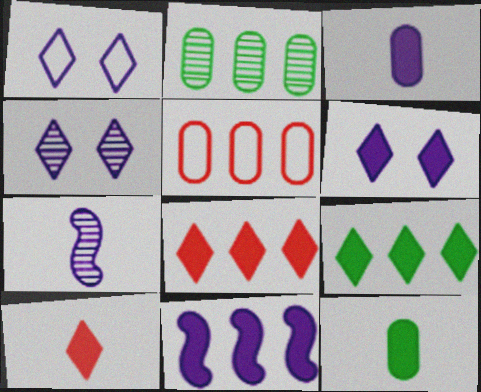[[1, 4, 6], 
[3, 6, 11], 
[6, 9, 10]]